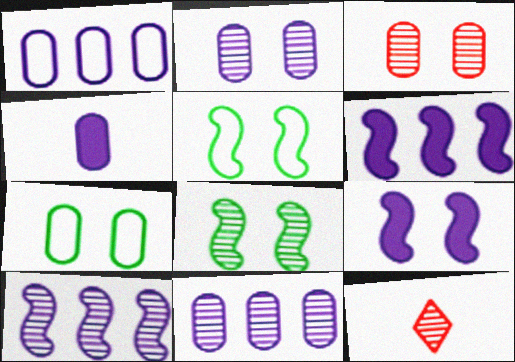[[1, 2, 4], 
[6, 7, 12], 
[8, 11, 12]]